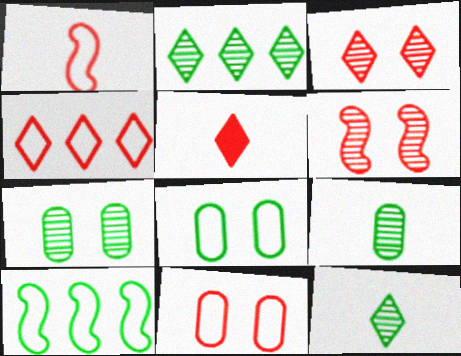[[1, 4, 11], 
[3, 4, 5]]